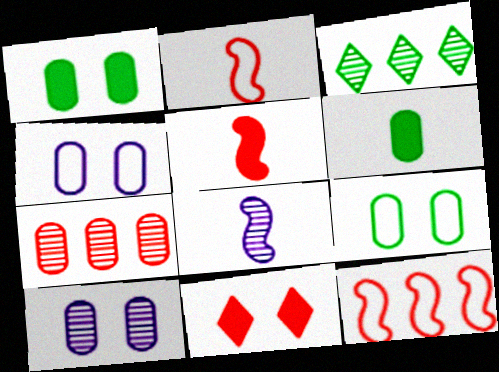[[2, 7, 11], 
[3, 4, 5], 
[4, 6, 7]]